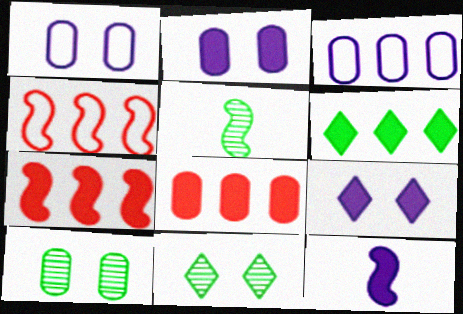[]